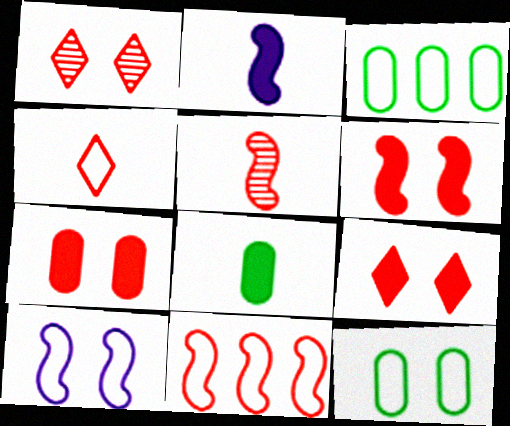[[1, 2, 3], 
[3, 4, 10], 
[5, 6, 11], 
[6, 7, 9]]